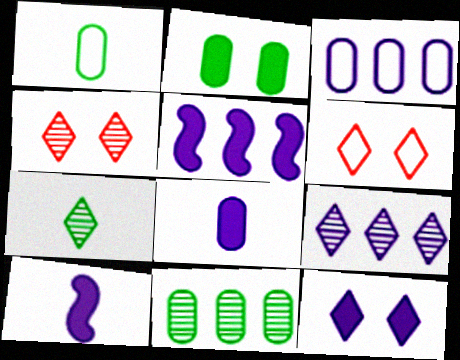[[1, 2, 11], 
[1, 4, 5], 
[3, 5, 9], 
[4, 7, 9], 
[5, 8, 12], 
[6, 10, 11]]